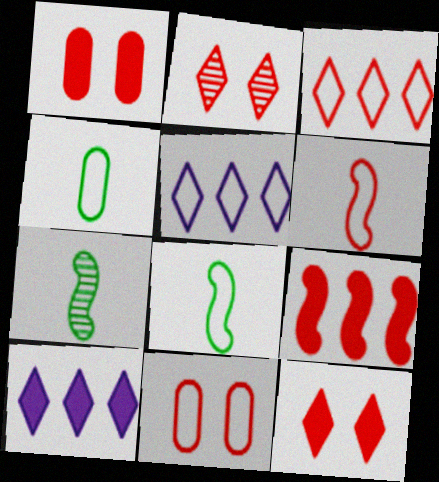[[1, 5, 7], 
[3, 6, 11], 
[5, 8, 11], 
[7, 10, 11]]